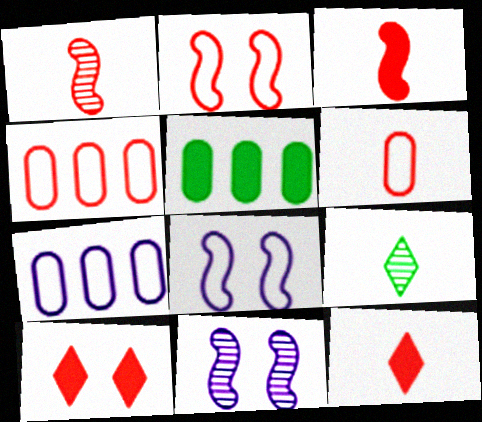[[1, 4, 10], 
[1, 6, 12]]